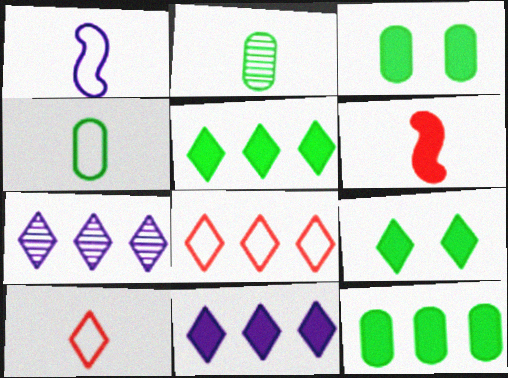[[1, 4, 10], 
[3, 6, 11], 
[5, 7, 8], 
[7, 9, 10]]